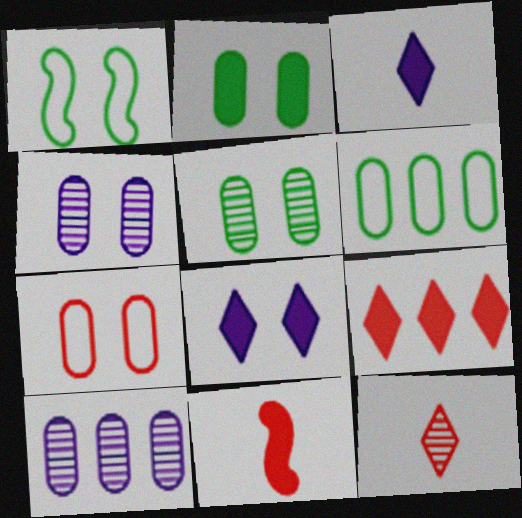[[2, 4, 7]]